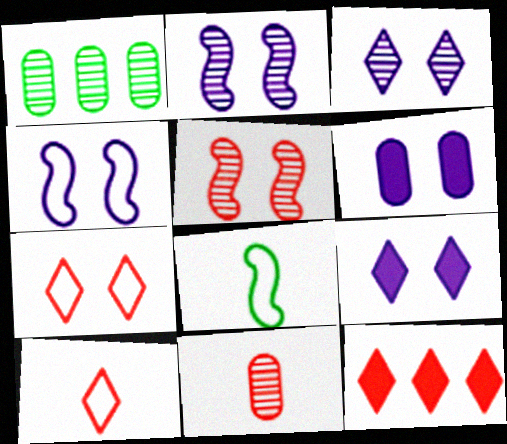[[3, 4, 6]]